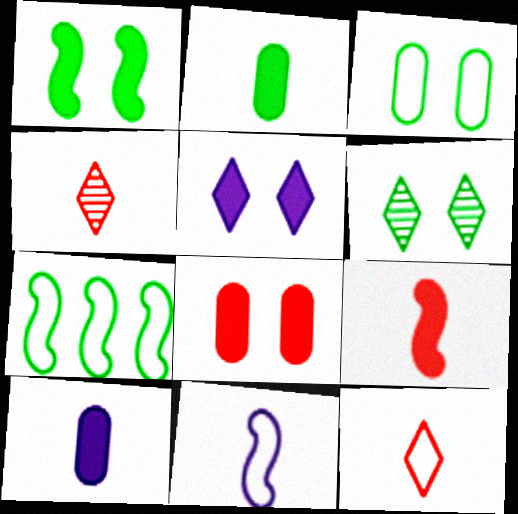[[1, 3, 6], 
[1, 5, 8], 
[2, 4, 11], 
[2, 6, 7]]